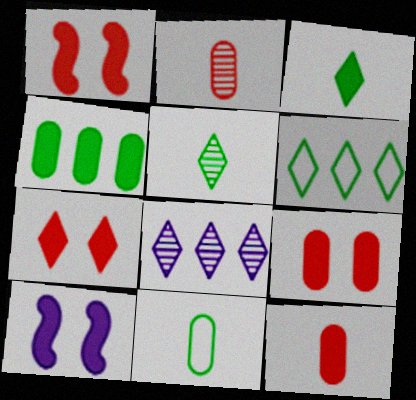[[1, 7, 9], 
[1, 8, 11], 
[2, 6, 10]]